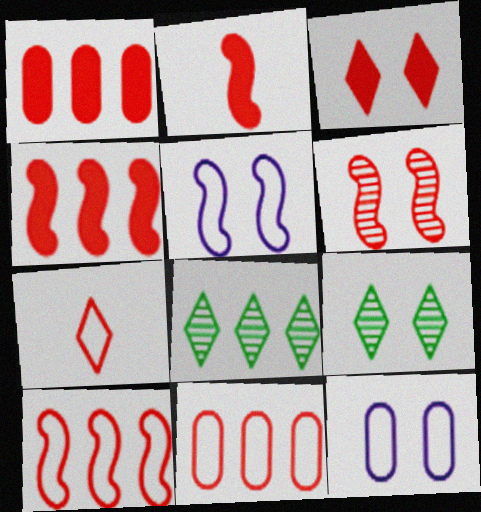[[1, 2, 3], 
[1, 6, 7], 
[2, 6, 10], 
[2, 8, 12]]